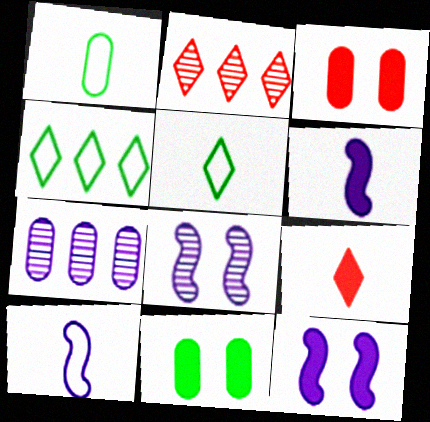[[1, 2, 12], 
[1, 3, 7], 
[2, 10, 11]]